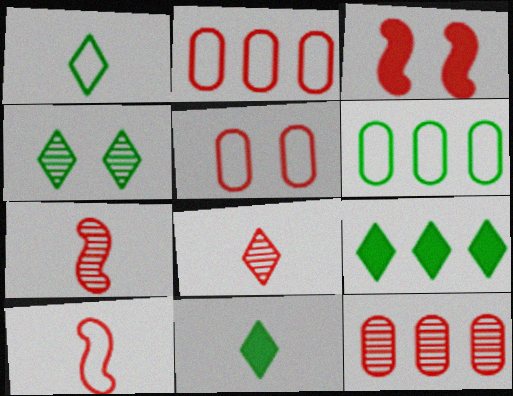[[1, 4, 9], 
[2, 3, 8]]